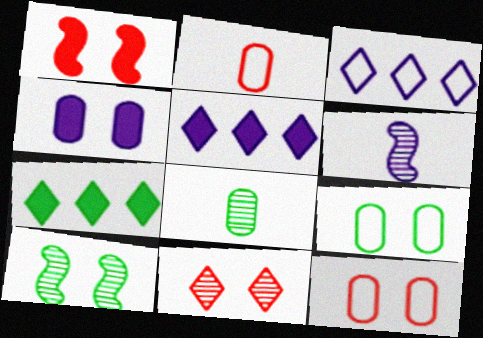[[1, 3, 8], 
[1, 11, 12], 
[2, 5, 10], 
[3, 4, 6], 
[6, 7, 12]]